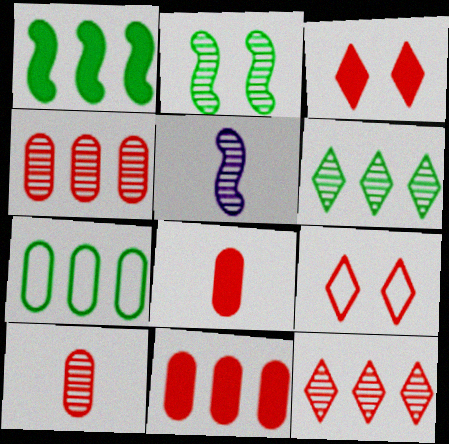[[1, 6, 7], 
[3, 5, 7]]